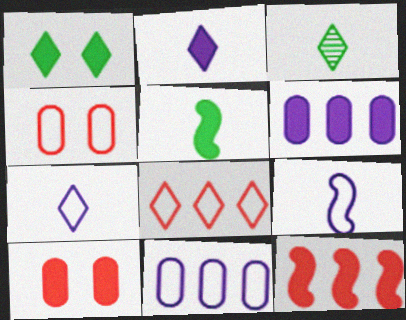[]